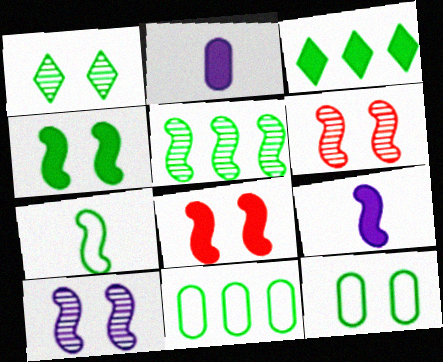[[1, 4, 12], 
[2, 3, 8], 
[3, 5, 11], 
[4, 5, 7]]